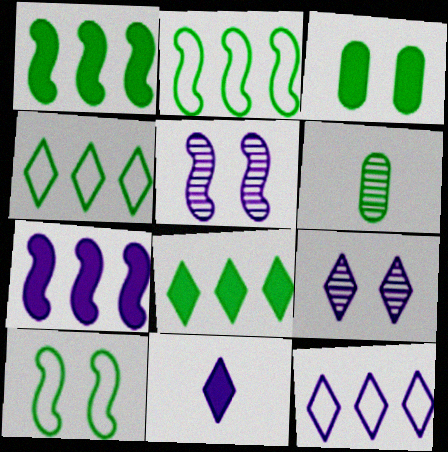[[6, 8, 10], 
[9, 11, 12]]